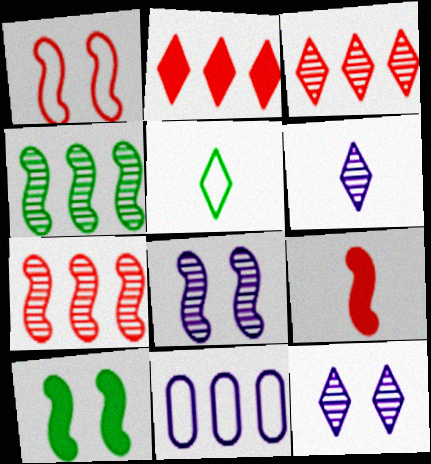[[1, 5, 11], 
[1, 7, 9], 
[1, 8, 10], 
[2, 4, 11], 
[2, 5, 12]]